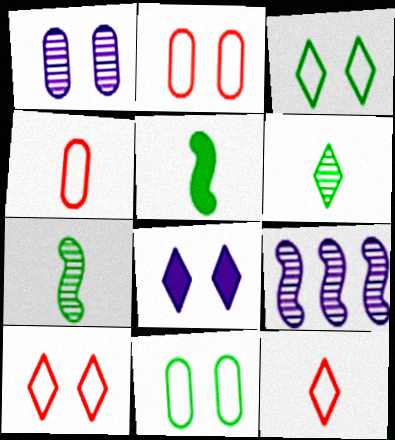[]